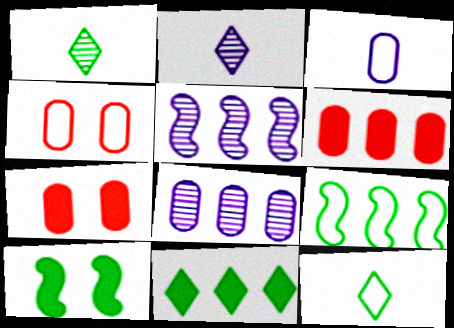[[2, 7, 9], 
[5, 7, 12]]